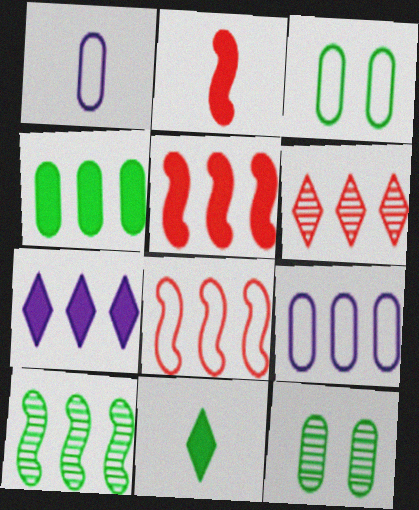[[3, 10, 11], 
[4, 5, 7]]